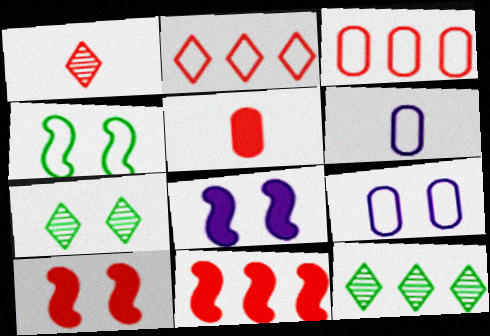[[1, 3, 10], 
[2, 4, 6], 
[6, 7, 11], 
[6, 10, 12], 
[7, 9, 10]]